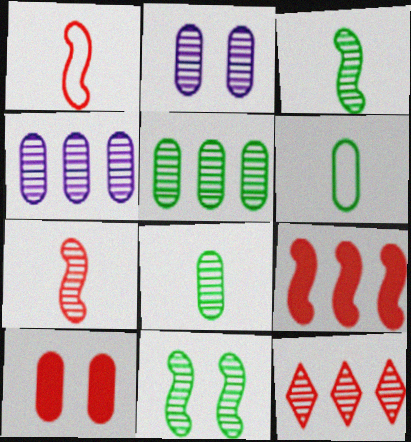[[1, 10, 12], 
[2, 3, 12], 
[4, 6, 10]]